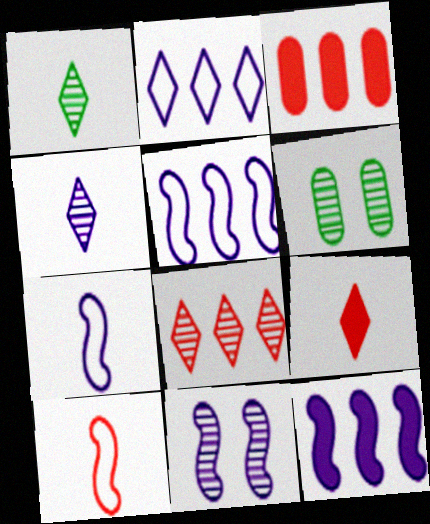[[5, 6, 9], 
[7, 11, 12]]